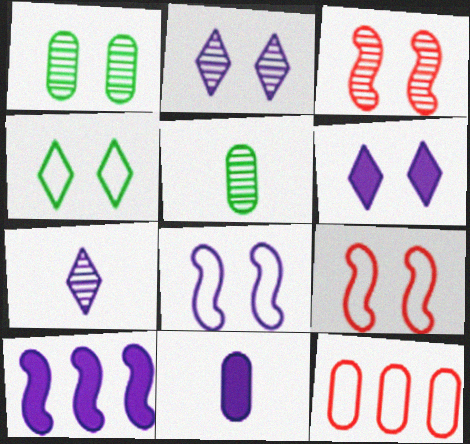[[1, 2, 3], 
[1, 6, 9], 
[1, 11, 12], 
[6, 10, 11]]